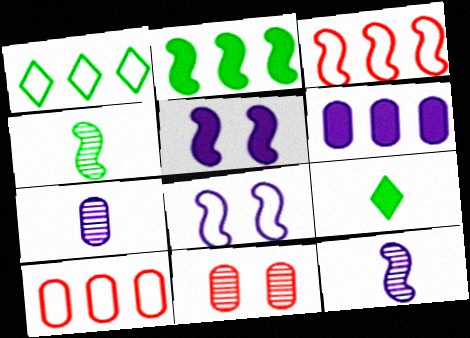[[3, 4, 5]]